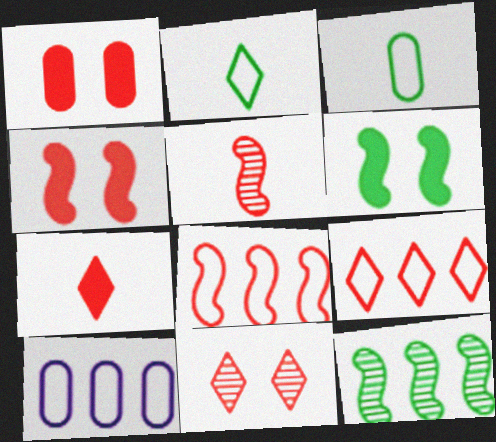[[1, 5, 9], 
[4, 5, 8], 
[7, 9, 11]]